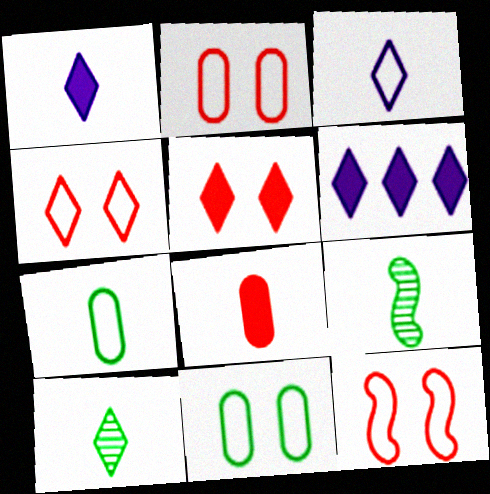[[2, 4, 12], 
[2, 6, 9], 
[3, 8, 9], 
[4, 6, 10]]